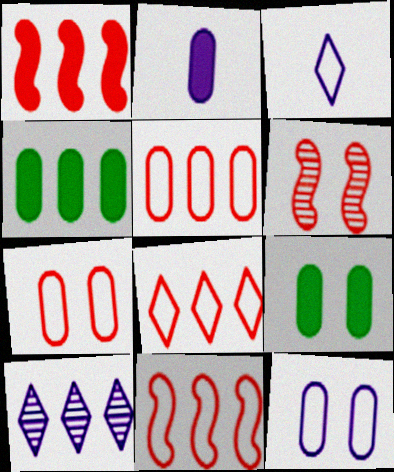[[3, 4, 6], 
[4, 10, 11], 
[5, 8, 11]]